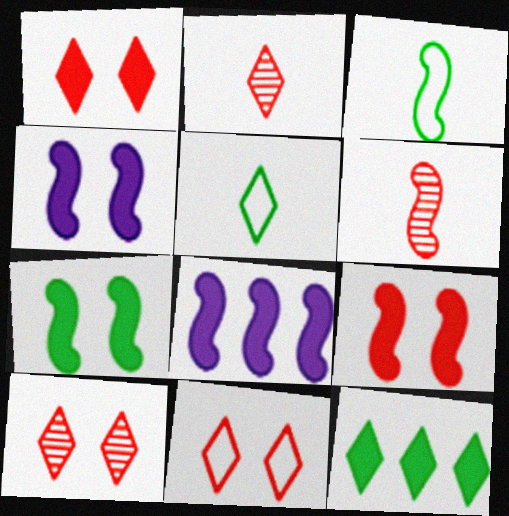[[1, 10, 11], 
[4, 7, 9]]